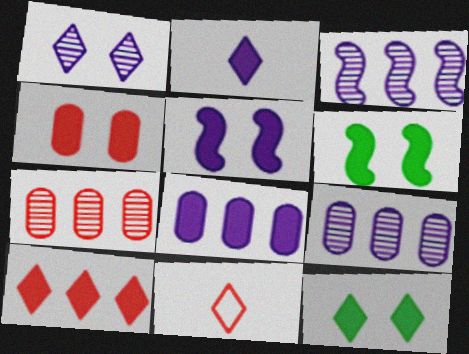[[2, 5, 8], 
[2, 10, 12], 
[4, 5, 12], 
[6, 9, 11]]